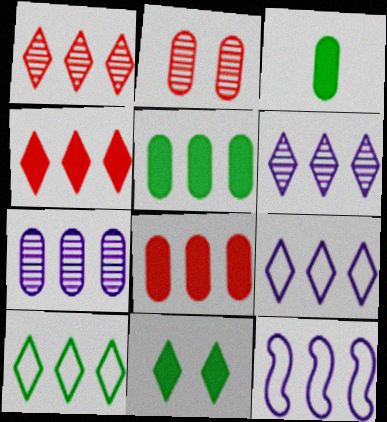[[1, 5, 12], 
[4, 6, 10]]